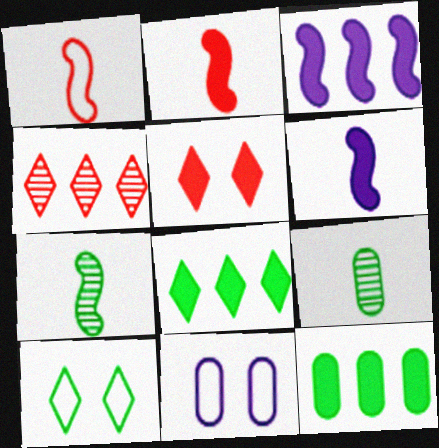[[1, 6, 7], 
[5, 6, 12], 
[7, 10, 12]]